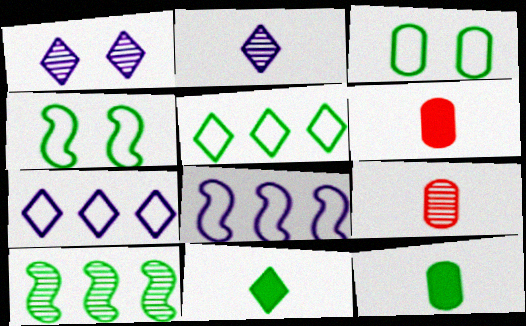[[1, 9, 10], 
[3, 10, 11]]